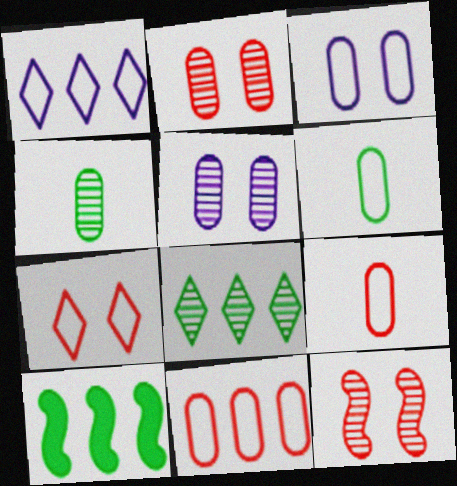[[3, 6, 11]]